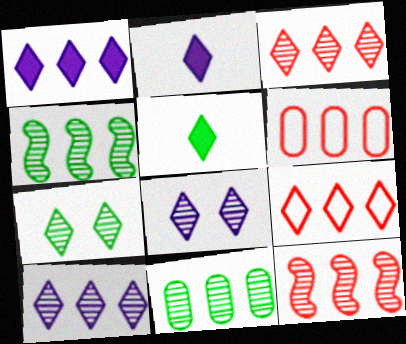[[1, 4, 6], 
[2, 7, 9], 
[5, 8, 9], 
[10, 11, 12]]